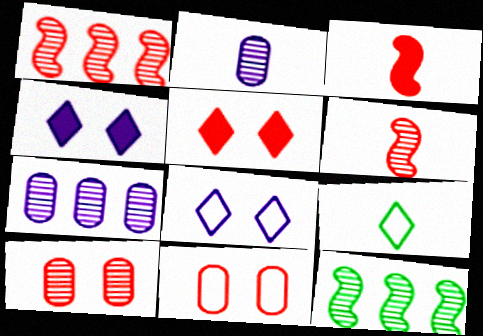[[2, 3, 9]]